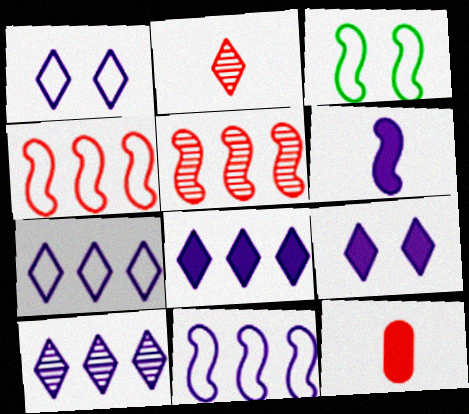[[3, 5, 6], 
[3, 10, 12], 
[7, 8, 10]]